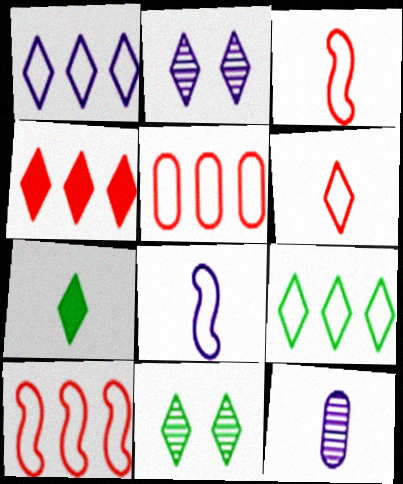[[3, 7, 12], 
[7, 9, 11]]